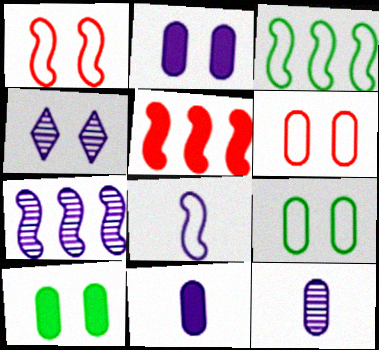[[1, 3, 8], 
[1, 4, 10], 
[3, 5, 7], 
[4, 7, 12]]